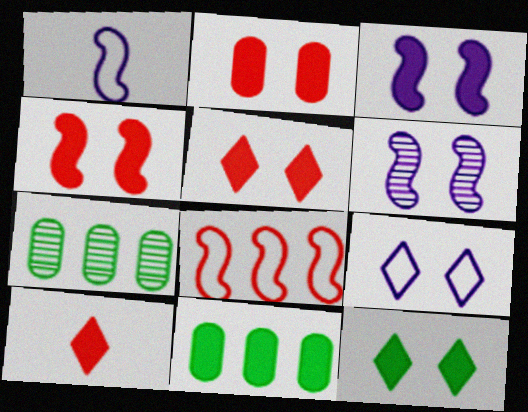[[1, 5, 7], 
[2, 3, 12], 
[2, 4, 5], 
[3, 10, 11]]